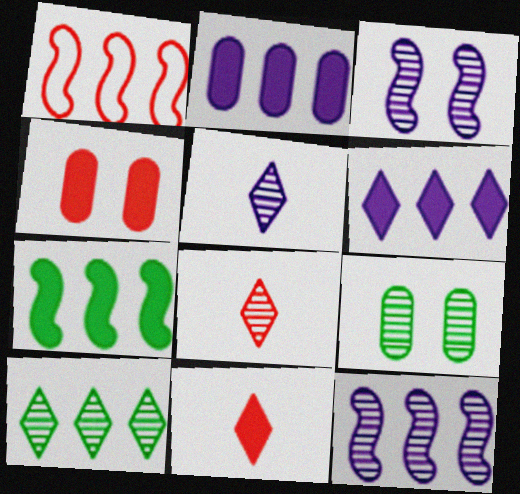[[1, 2, 10], 
[1, 4, 8], 
[1, 7, 12], 
[8, 9, 12]]